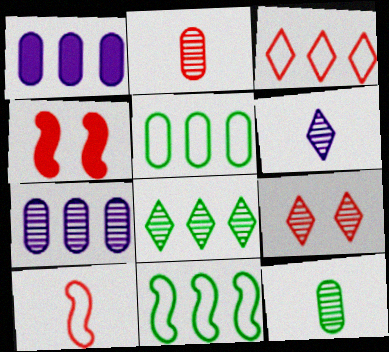[[2, 3, 4], 
[4, 5, 6], 
[6, 8, 9]]